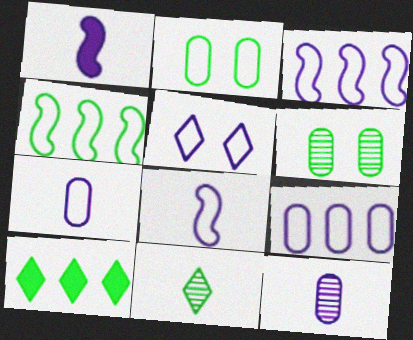[[3, 5, 7], 
[5, 8, 9]]